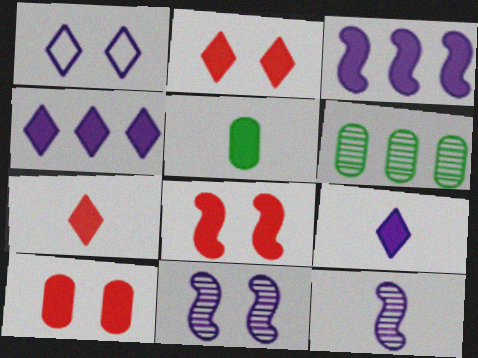[[2, 3, 5], 
[2, 8, 10], 
[4, 5, 8]]